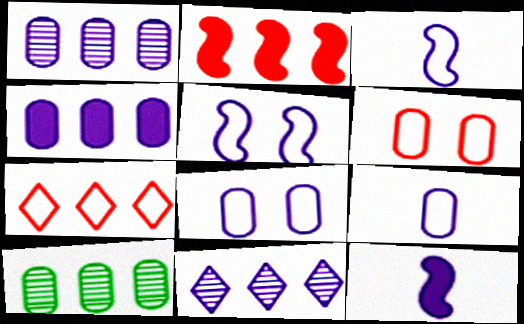[[8, 11, 12]]